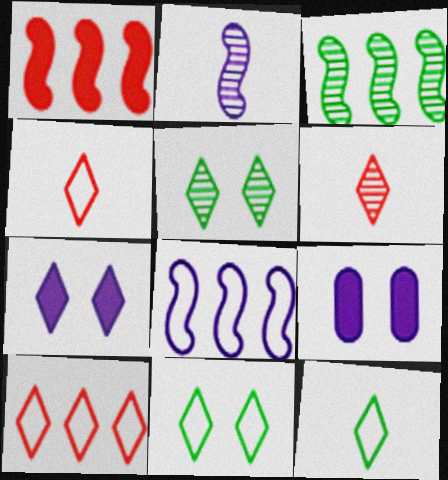[[1, 3, 8], 
[3, 4, 9]]